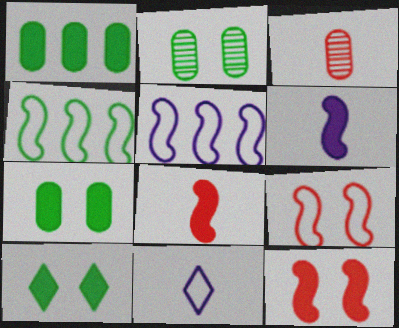[[3, 5, 10]]